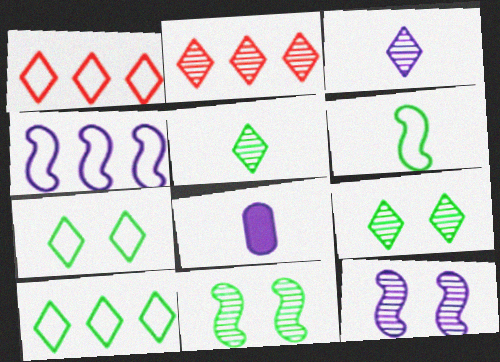[[1, 8, 11], 
[2, 3, 9]]